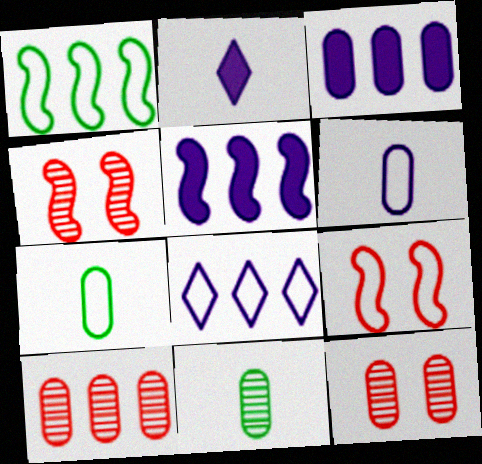[[1, 2, 12], 
[3, 7, 12], 
[7, 8, 9]]